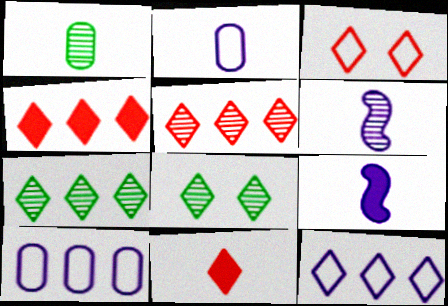[[3, 5, 11], 
[4, 7, 12], 
[8, 11, 12]]